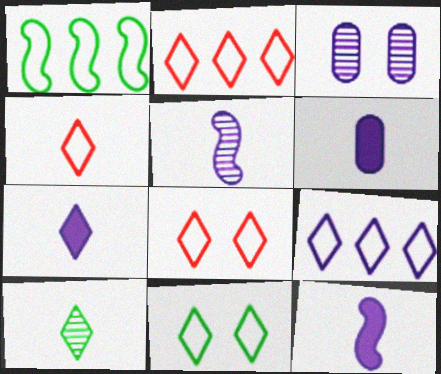[[2, 4, 8], 
[3, 9, 12], 
[4, 7, 10], 
[4, 9, 11], 
[6, 7, 12]]